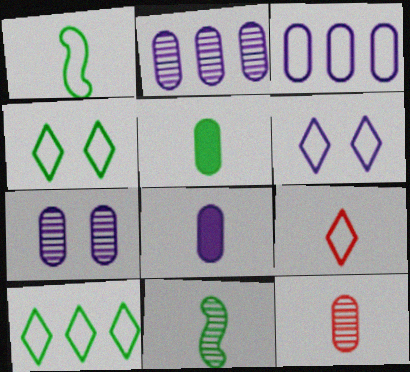[[3, 7, 8], 
[6, 9, 10], 
[8, 9, 11]]